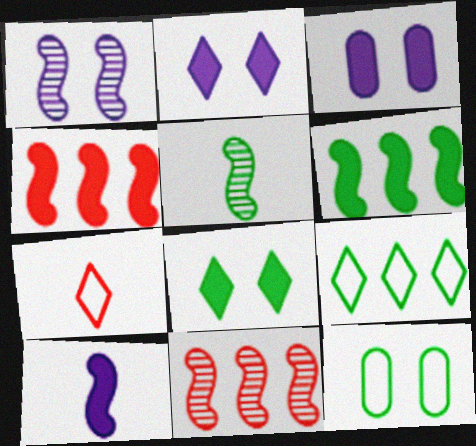[[1, 5, 11]]